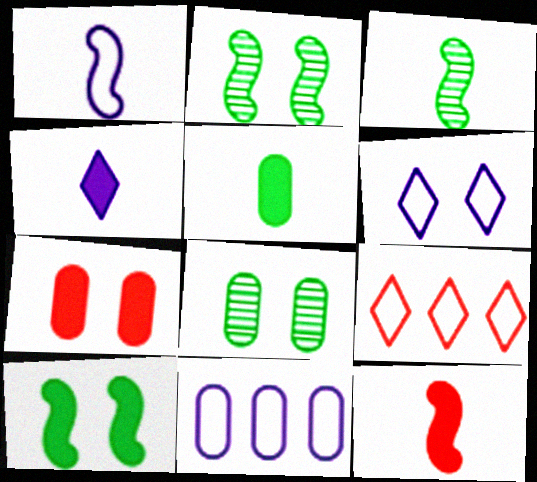[[1, 3, 12], 
[1, 6, 11], 
[2, 6, 7], 
[4, 5, 12]]